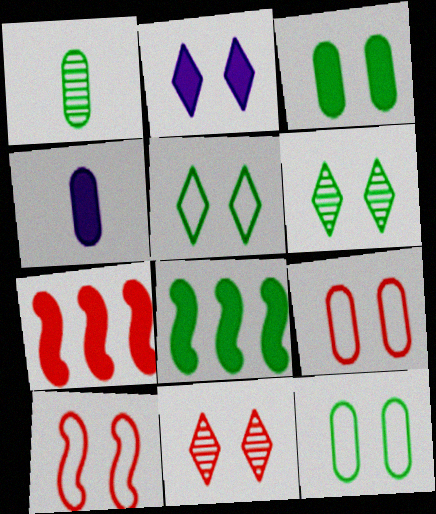[[1, 5, 8], 
[2, 5, 11]]